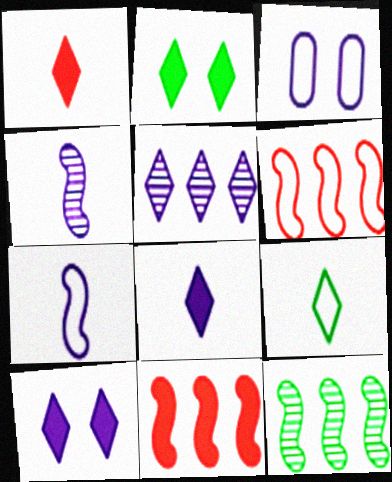[[1, 3, 12], 
[3, 6, 9]]